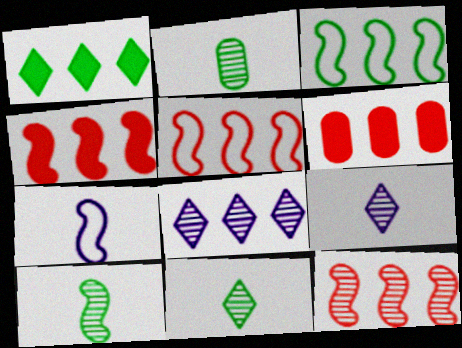[[2, 10, 11], 
[3, 6, 8], 
[4, 5, 12]]